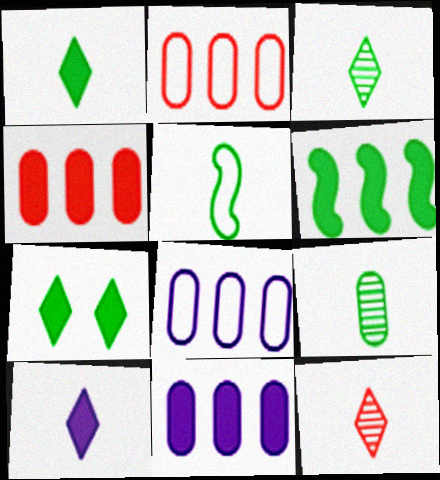[[1, 5, 9]]